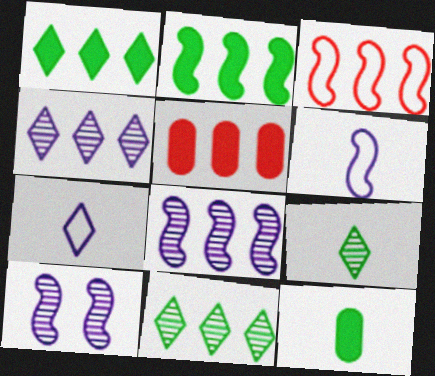[[2, 3, 8]]